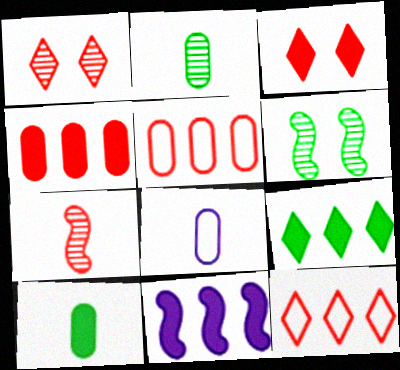[[3, 5, 7], 
[3, 10, 11], 
[4, 9, 11]]